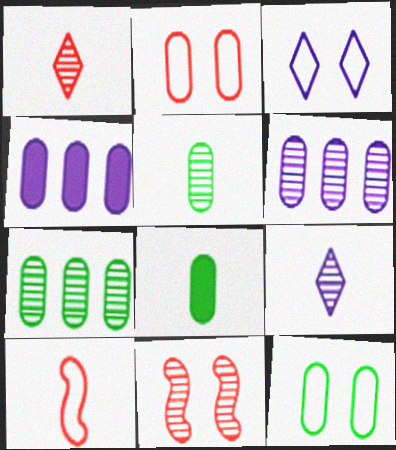[[2, 4, 5], 
[2, 6, 8], 
[7, 8, 12], 
[7, 9, 11], 
[8, 9, 10]]